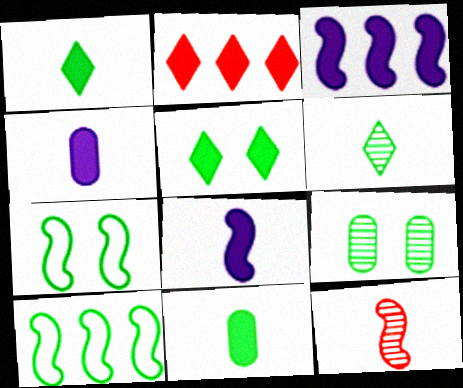[[1, 9, 10], 
[3, 7, 12], 
[5, 7, 9]]